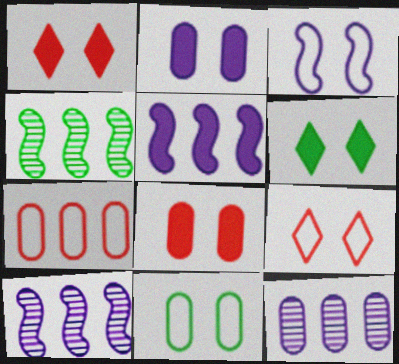[[3, 9, 11]]